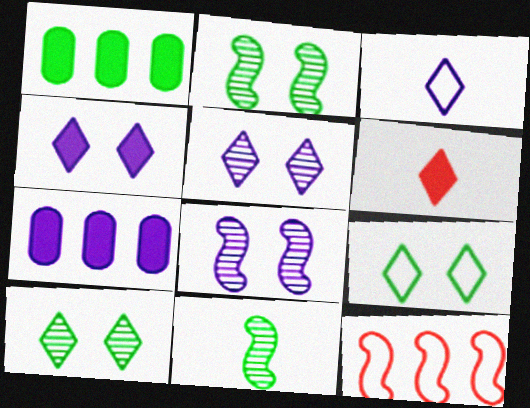[[1, 9, 11], 
[3, 7, 8]]